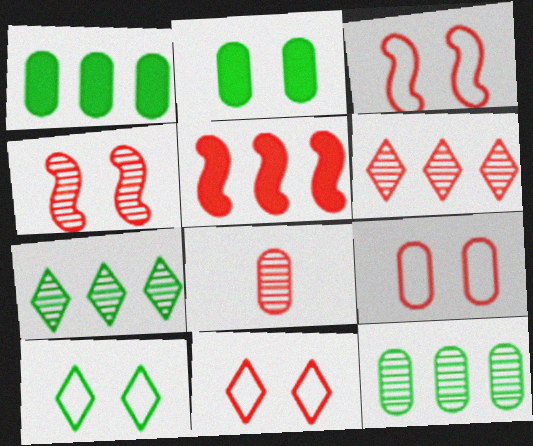[[3, 9, 11], 
[4, 6, 8], 
[5, 8, 11]]